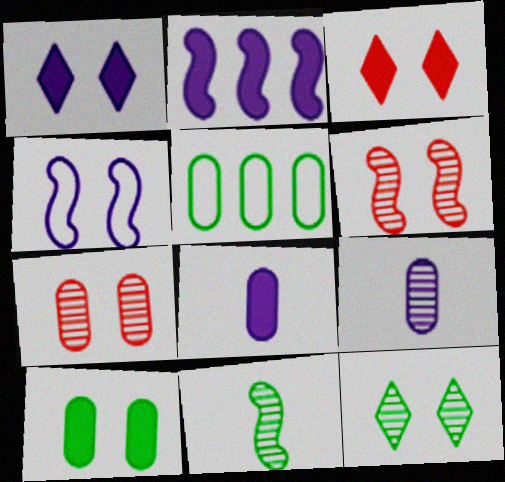[[1, 2, 8], 
[5, 7, 8]]